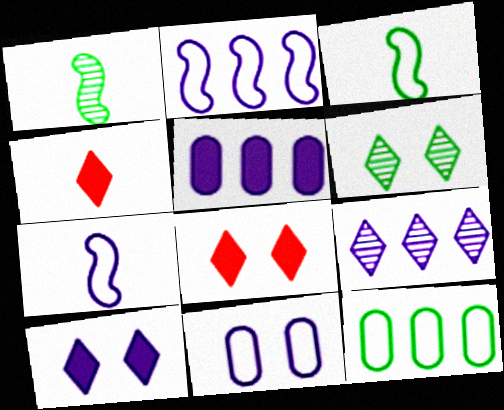[[2, 5, 9]]